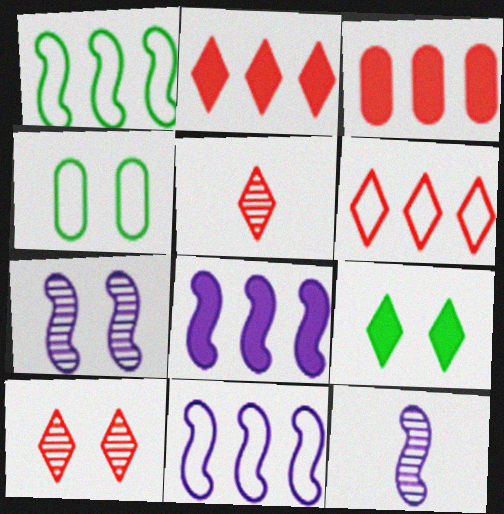[[2, 4, 12], 
[4, 5, 8]]